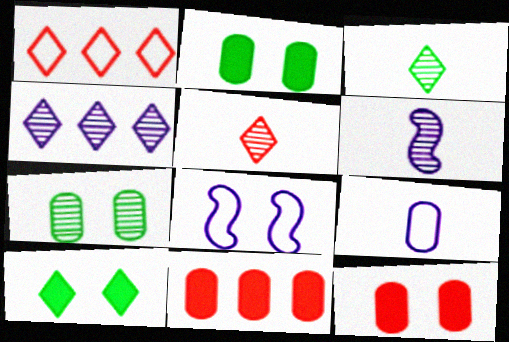[[1, 2, 6], 
[3, 8, 11], 
[7, 9, 11]]